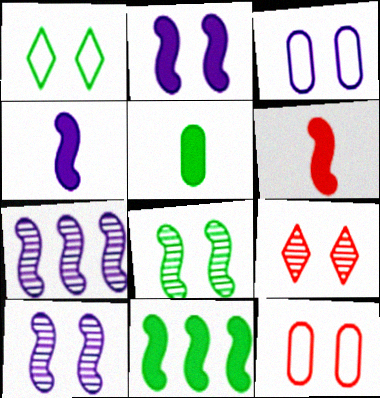[[2, 6, 11]]